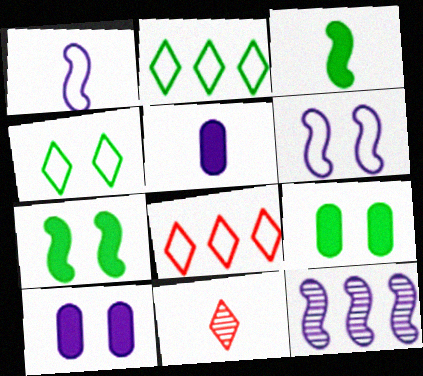[]